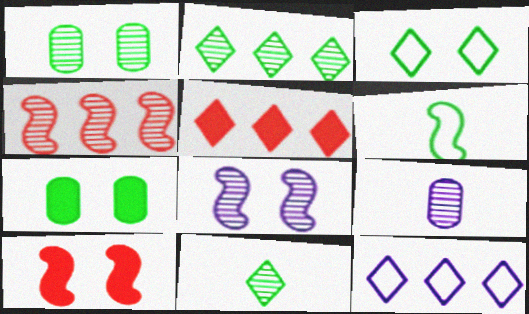[[2, 5, 12], 
[2, 6, 7]]